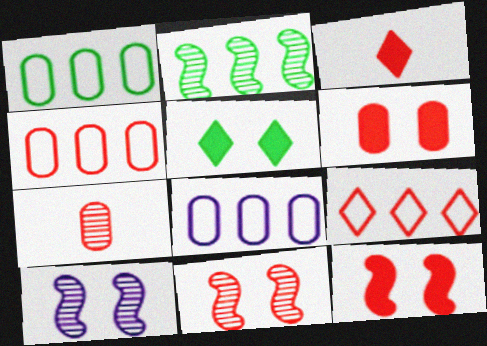[[1, 3, 10], 
[1, 4, 8], 
[3, 4, 11], 
[4, 6, 7], 
[7, 9, 12]]